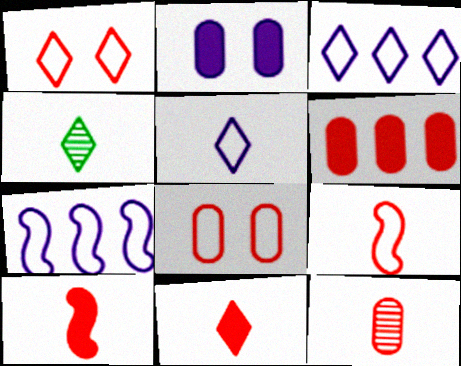[[4, 5, 11], 
[6, 8, 12], 
[9, 11, 12]]